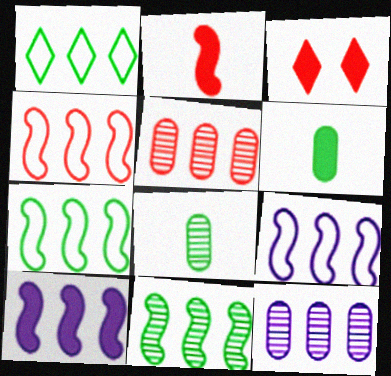[[1, 5, 10], 
[3, 6, 10], 
[3, 8, 9], 
[4, 7, 9], 
[4, 10, 11]]